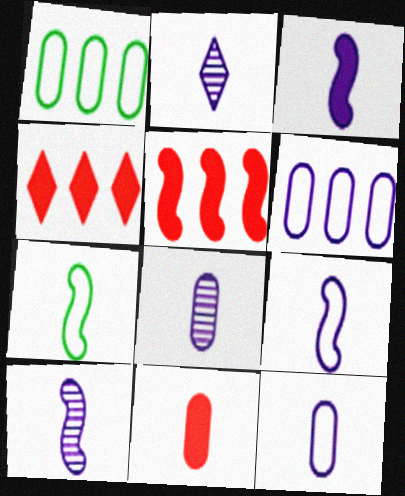[[2, 3, 12], 
[2, 7, 11], 
[2, 8, 10], 
[3, 9, 10]]